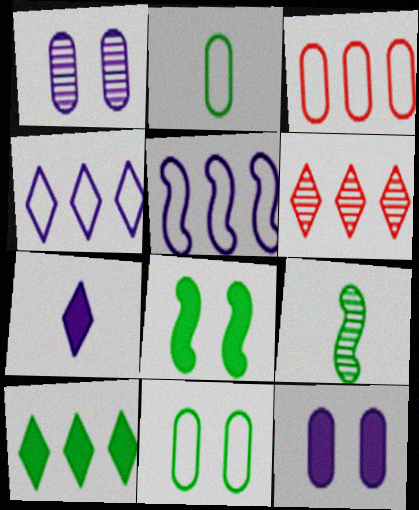[[1, 5, 7], 
[1, 6, 9], 
[4, 6, 10], 
[9, 10, 11]]